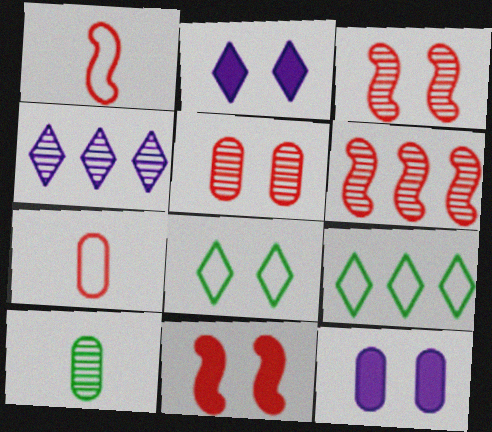[[1, 6, 11], 
[3, 4, 10], 
[3, 8, 12]]